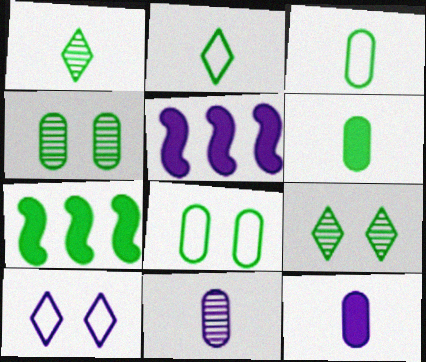[[1, 7, 8], 
[2, 4, 7], 
[3, 7, 9], 
[5, 10, 11]]